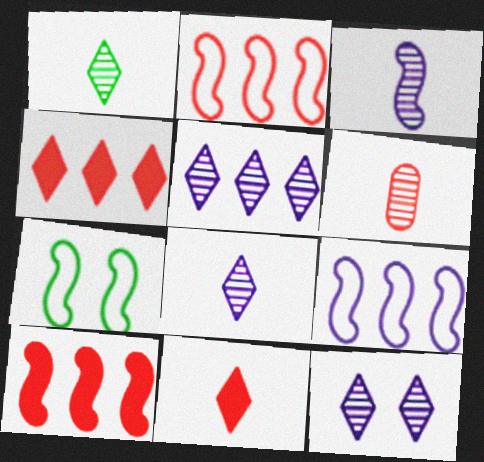[[1, 3, 6], 
[3, 7, 10], 
[5, 8, 12]]